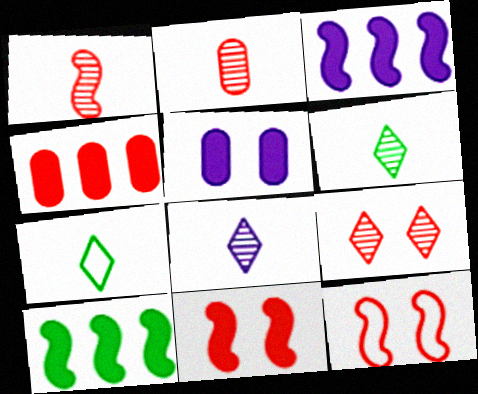[]